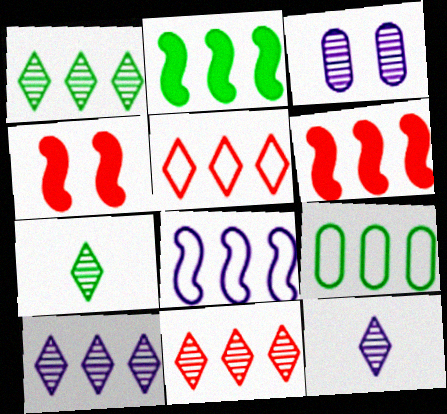[[1, 2, 9], 
[1, 10, 11], 
[4, 9, 12], 
[5, 8, 9], 
[6, 9, 10]]